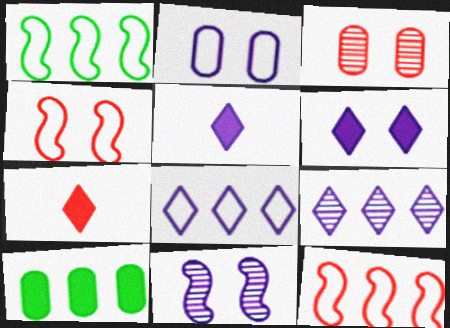[[1, 3, 5], 
[2, 6, 11], 
[3, 7, 12], 
[9, 10, 12]]